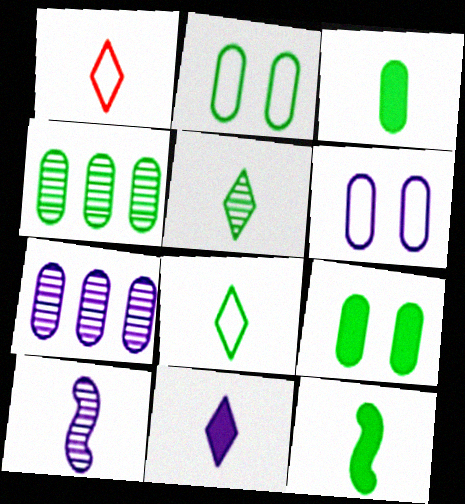[[1, 3, 10], 
[1, 5, 11], 
[2, 3, 4]]